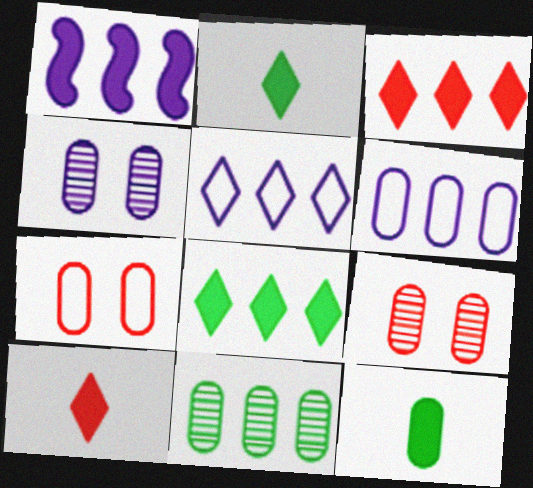[[6, 9, 12]]